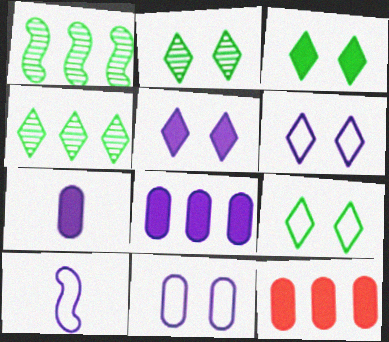[[2, 3, 9], 
[2, 10, 12]]